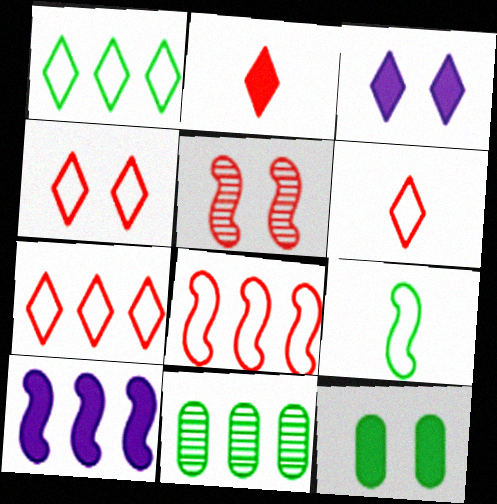[[2, 10, 12], 
[4, 6, 7], 
[5, 9, 10], 
[7, 10, 11]]